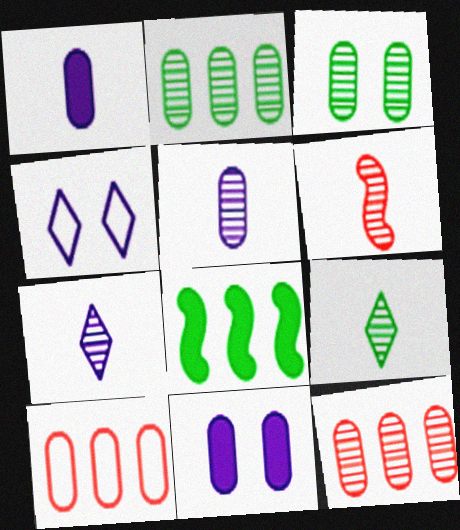[[1, 3, 10], 
[3, 5, 12], 
[5, 6, 9]]